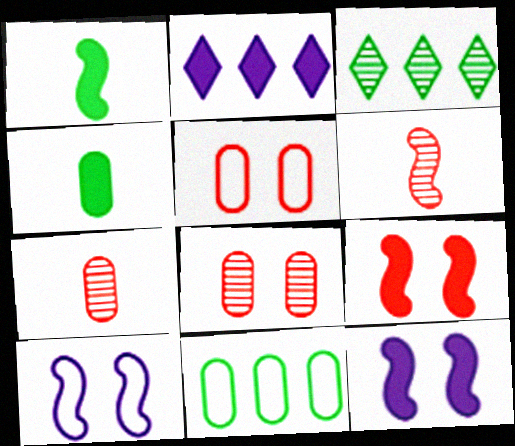[[2, 4, 9]]